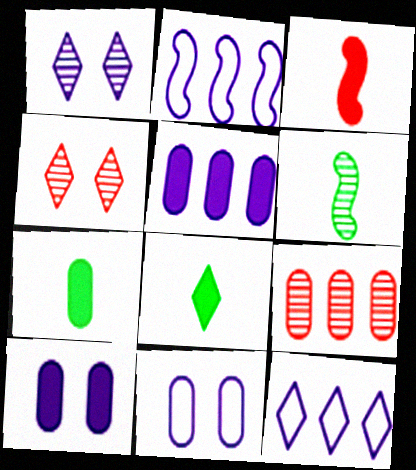[[1, 6, 9], 
[2, 4, 7], 
[4, 8, 12], 
[7, 9, 11]]